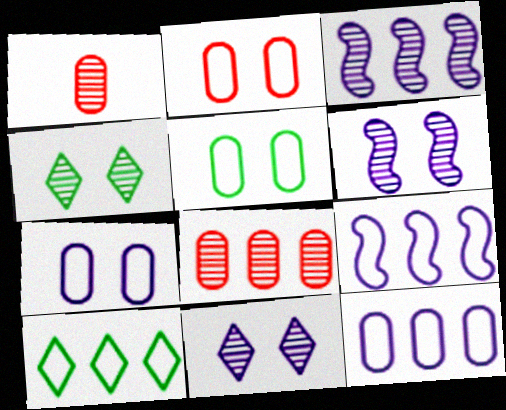[[1, 3, 4], 
[2, 5, 7]]